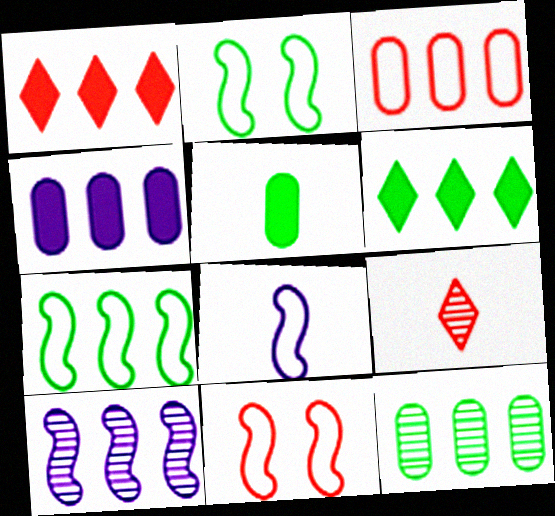[[2, 4, 9], 
[3, 4, 12], 
[3, 6, 10], 
[5, 8, 9], 
[6, 7, 12], 
[7, 8, 11]]